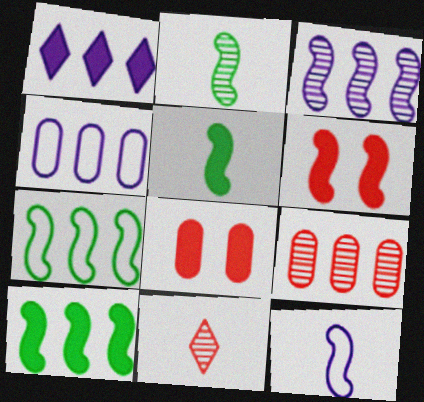[[1, 3, 4], 
[1, 5, 8], 
[1, 7, 9]]